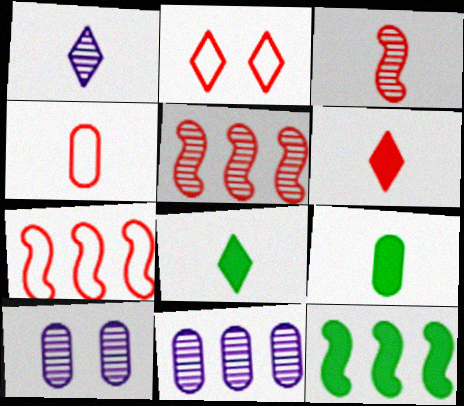[[2, 4, 7], 
[3, 4, 6], 
[7, 8, 10]]